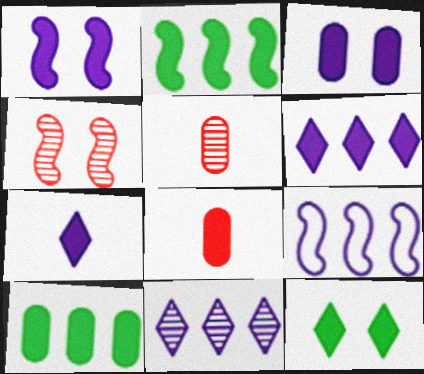[[3, 8, 10], 
[5, 9, 12]]